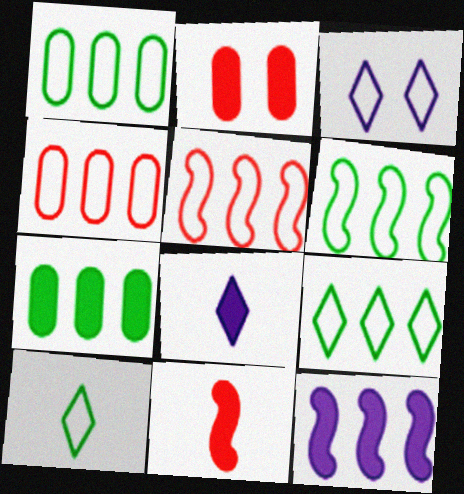[[1, 6, 9]]